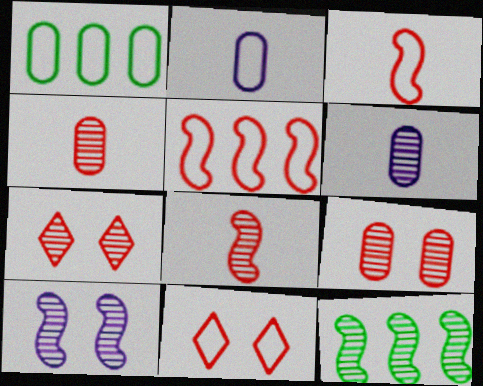[[6, 7, 12], 
[8, 10, 12]]